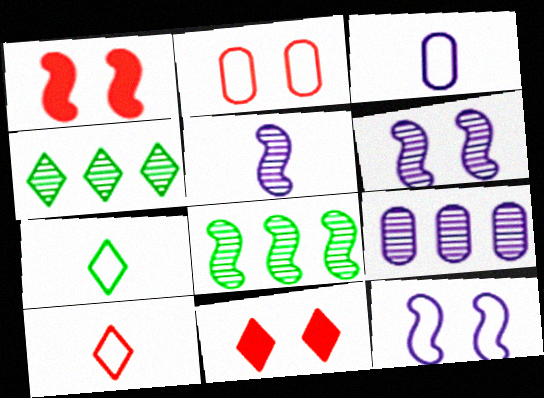[[1, 3, 4], 
[1, 7, 9], 
[3, 8, 11]]